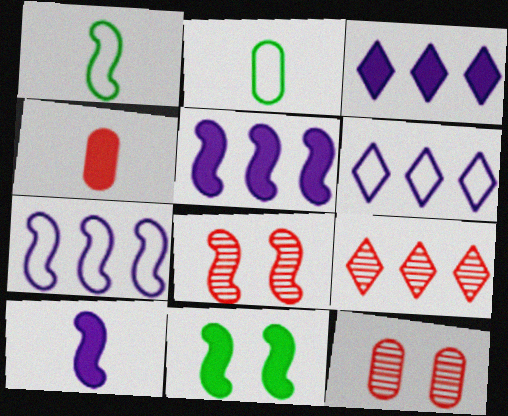[[1, 3, 12], 
[1, 5, 8], 
[2, 3, 8], 
[3, 4, 11]]